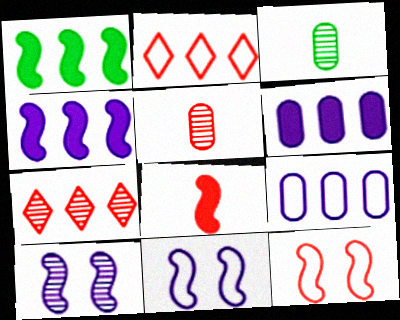[[1, 7, 9], 
[3, 7, 10]]